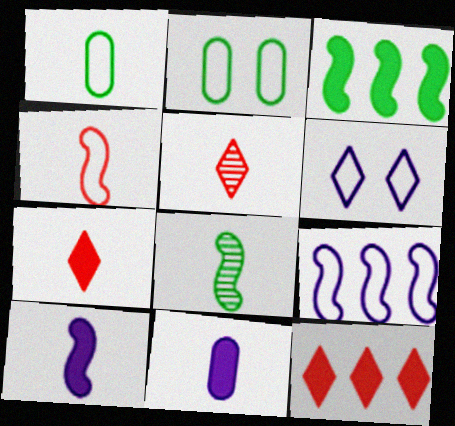[[1, 5, 10], 
[4, 8, 10]]